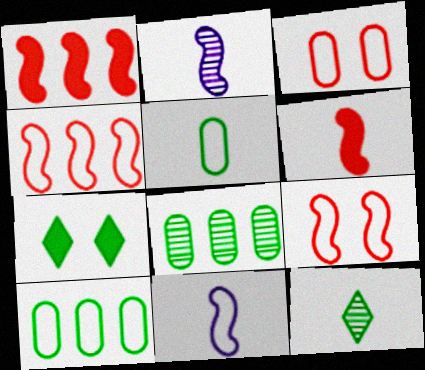[]